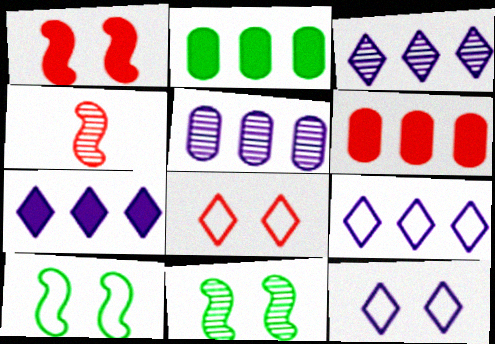[[2, 4, 12], 
[3, 7, 9], 
[4, 6, 8]]